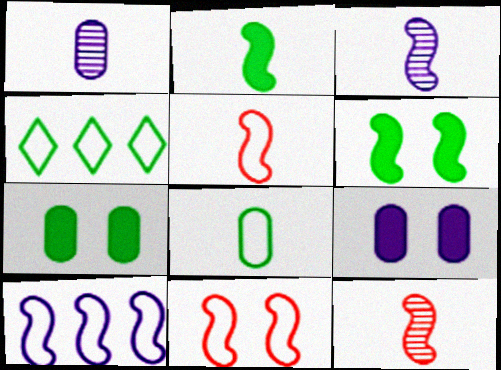[[2, 3, 5], 
[4, 9, 12], 
[6, 10, 12]]